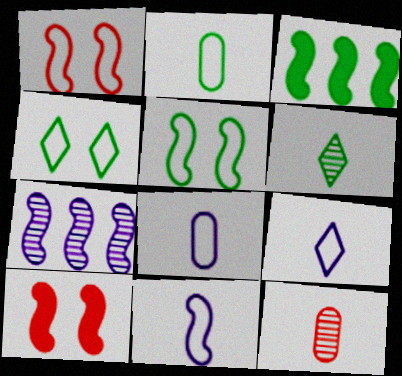[[8, 9, 11]]